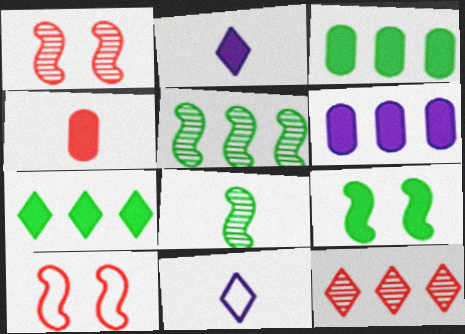[[1, 3, 11], 
[4, 8, 11], 
[4, 10, 12]]